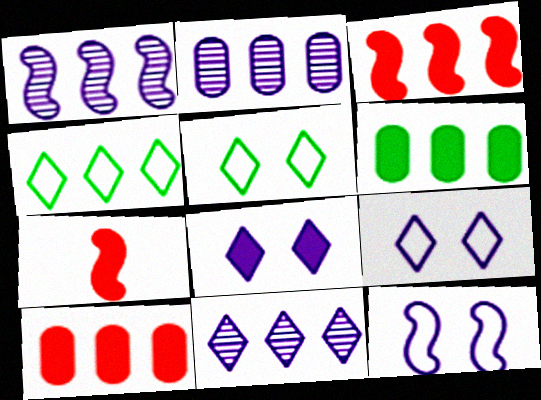[[1, 2, 11], 
[1, 4, 10], 
[2, 3, 4], 
[2, 5, 7], 
[6, 7, 8]]